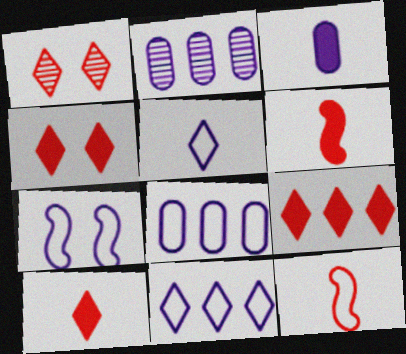[[4, 9, 10], 
[5, 7, 8]]